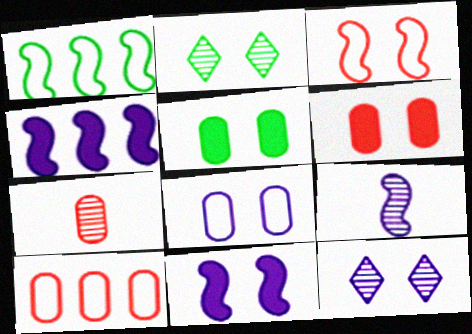[[3, 5, 12], 
[6, 7, 10], 
[8, 11, 12]]